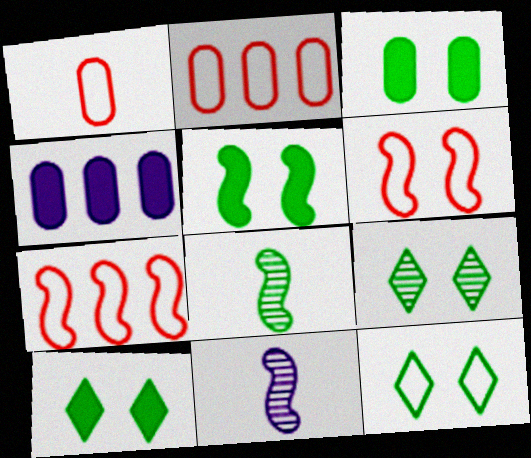[[2, 10, 11], 
[3, 5, 10], 
[5, 7, 11], 
[9, 10, 12]]